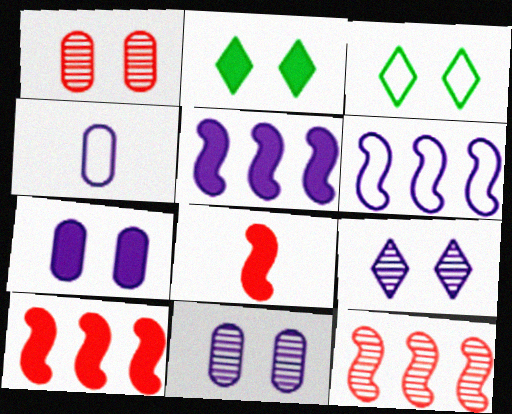[[2, 4, 12], 
[4, 5, 9]]